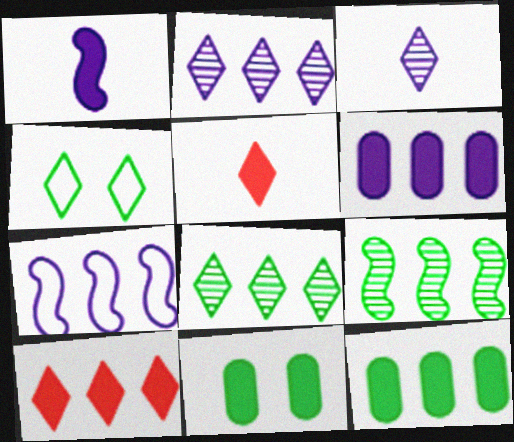[[1, 10, 11], 
[2, 4, 5], 
[2, 6, 7], 
[3, 4, 10]]